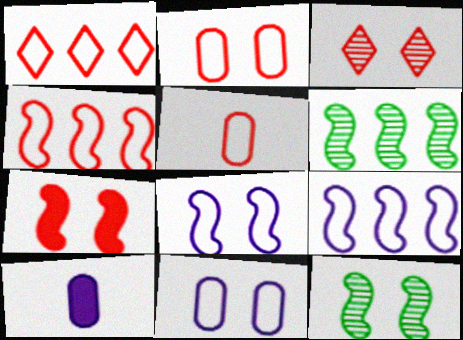[[1, 10, 12], 
[2, 3, 7], 
[7, 8, 12]]